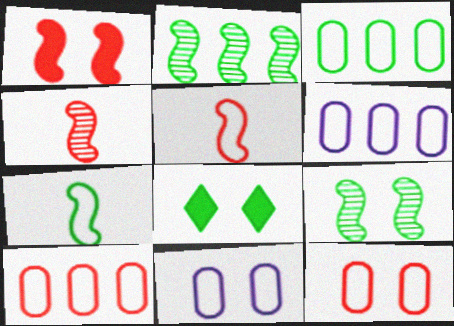[[3, 6, 10], 
[4, 6, 8]]